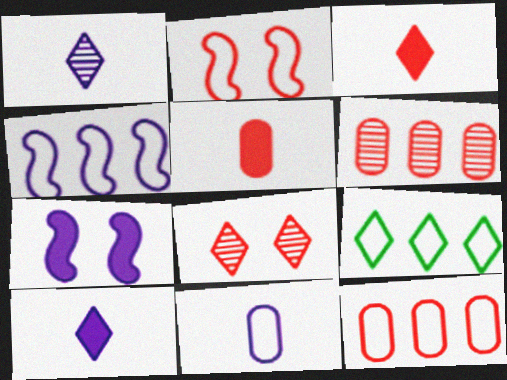[[2, 3, 6], 
[2, 9, 11], 
[4, 9, 12], 
[8, 9, 10]]